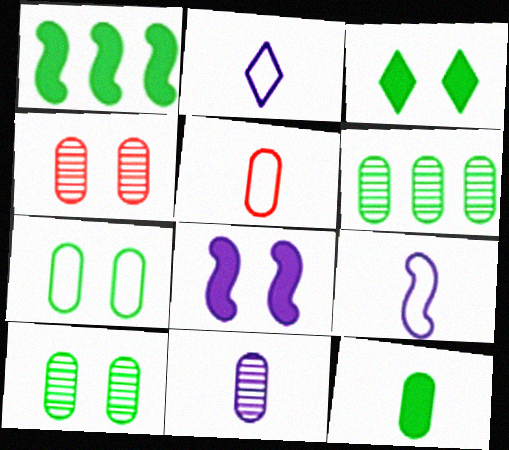[[1, 2, 4], 
[1, 3, 12], 
[4, 6, 11], 
[5, 11, 12], 
[6, 7, 12]]